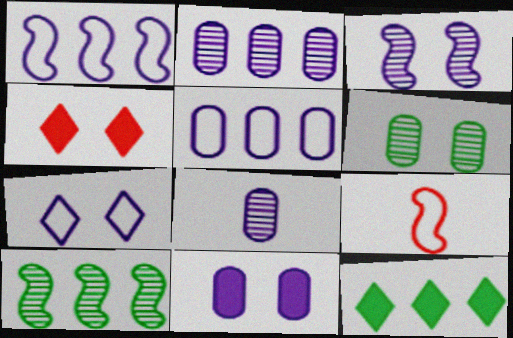[[3, 7, 11], 
[5, 8, 11]]